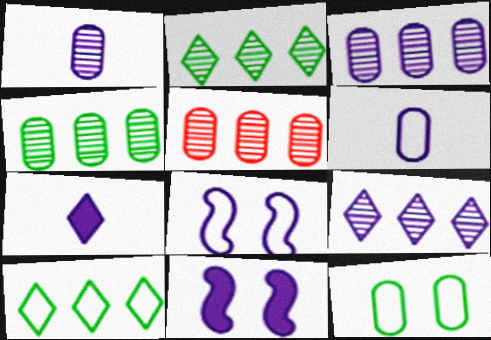[[3, 4, 5], 
[3, 7, 8], 
[6, 9, 11]]